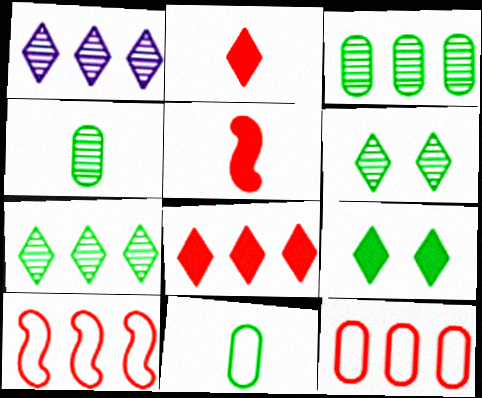[]